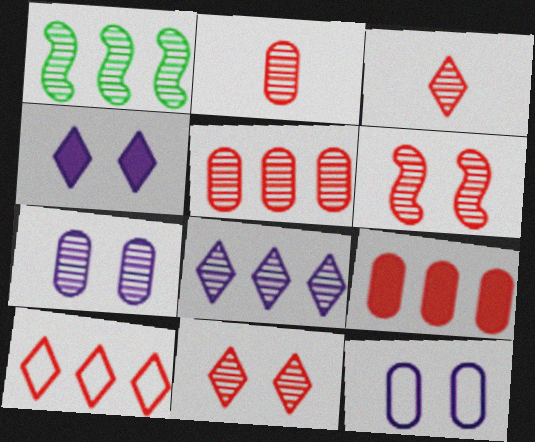[[1, 3, 7], 
[1, 5, 8], 
[3, 5, 6]]